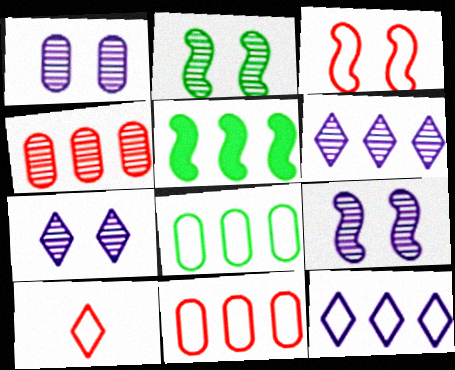[[1, 5, 10], 
[1, 7, 9], 
[3, 10, 11], 
[4, 5, 12], 
[5, 6, 11]]